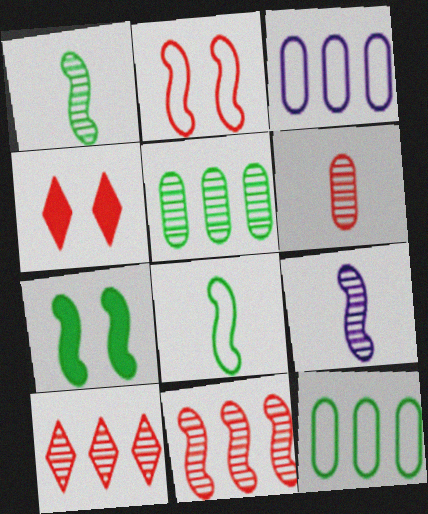[[1, 3, 4], 
[4, 9, 12]]